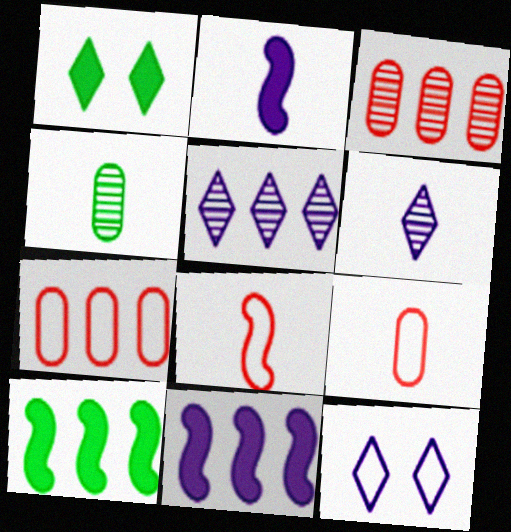[[5, 7, 10]]